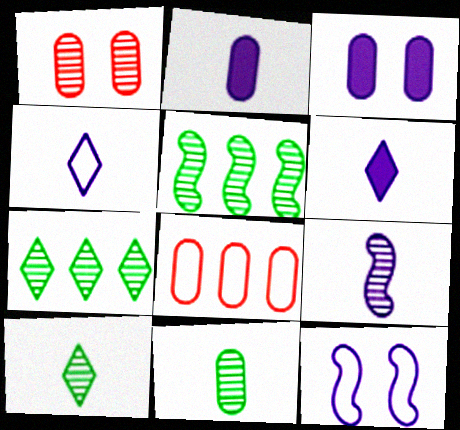[[1, 7, 9], 
[2, 4, 9], 
[3, 8, 11]]